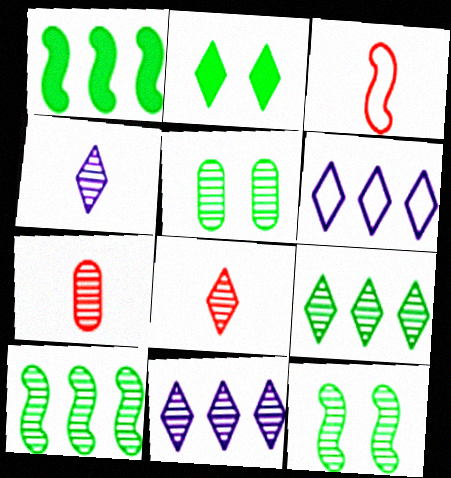[[2, 6, 8], 
[7, 11, 12]]